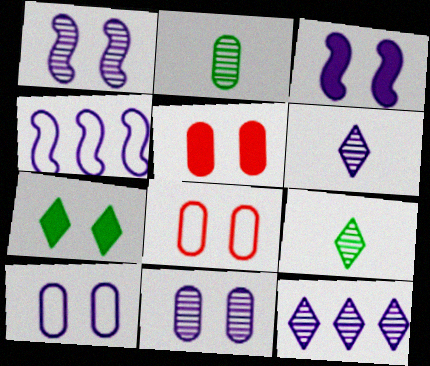[[1, 7, 8], 
[3, 5, 7], 
[4, 5, 9]]